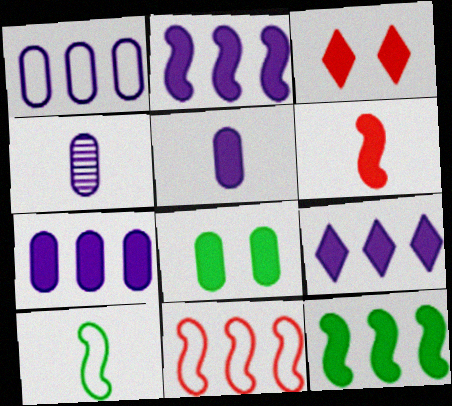[[2, 7, 9], 
[3, 5, 12], 
[6, 8, 9]]